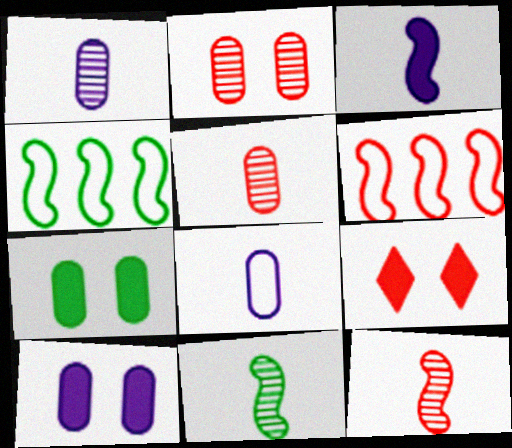[[1, 4, 9], 
[5, 6, 9]]